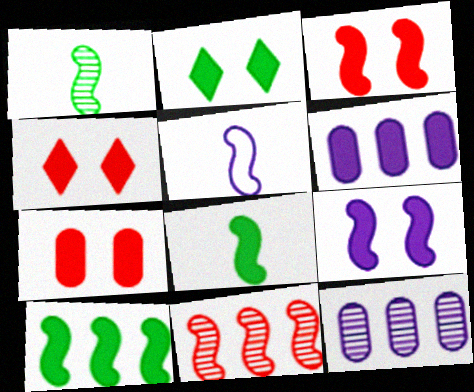[[2, 7, 9], 
[3, 4, 7], 
[4, 6, 8]]